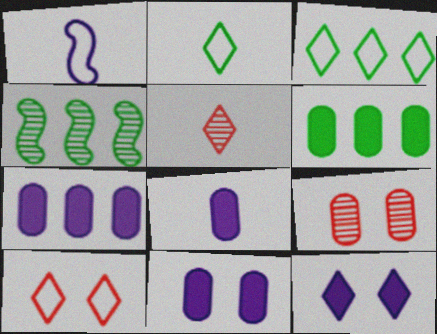[[3, 4, 6], 
[3, 5, 12], 
[4, 8, 10], 
[7, 8, 11]]